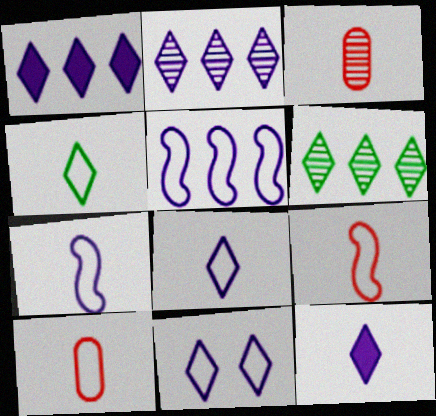[[2, 11, 12], 
[4, 7, 10]]